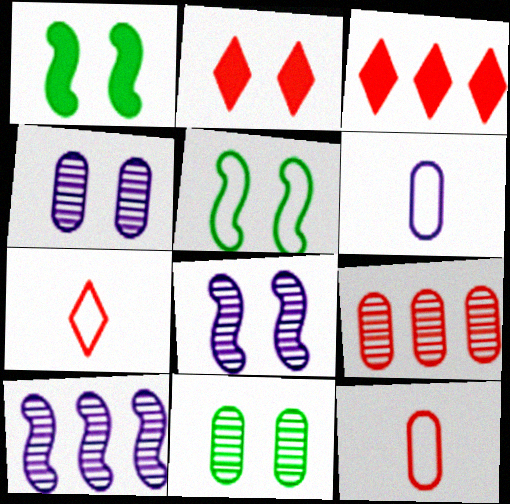[[2, 4, 5]]